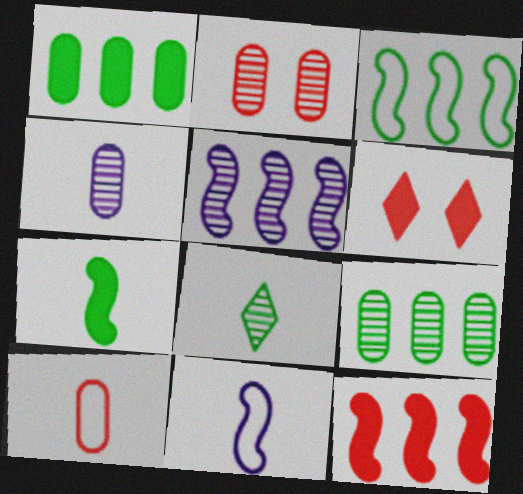[[2, 4, 9], 
[2, 5, 8], 
[3, 4, 6], 
[3, 5, 12], 
[6, 9, 11]]